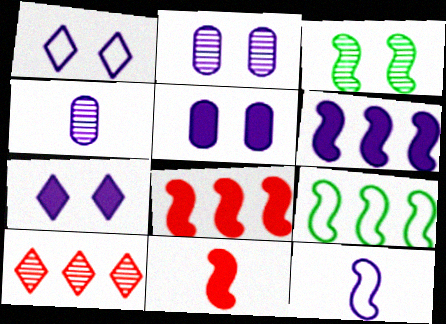[[1, 4, 6], 
[3, 4, 10], 
[3, 8, 12]]